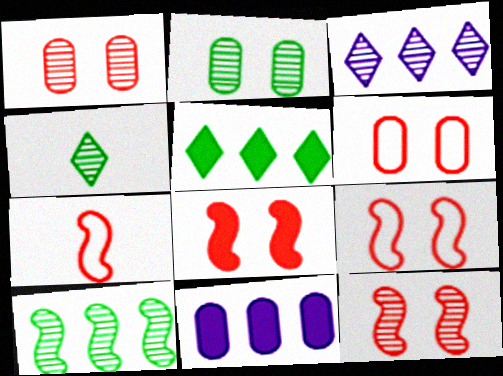[[2, 4, 10], 
[4, 9, 11], 
[8, 9, 12]]